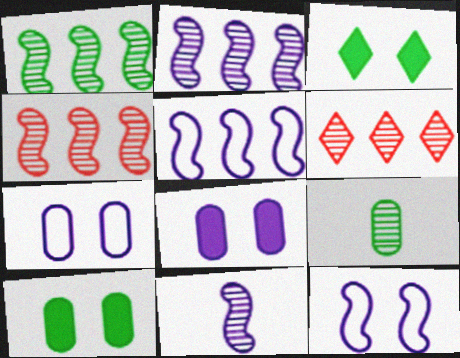[[1, 2, 4]]